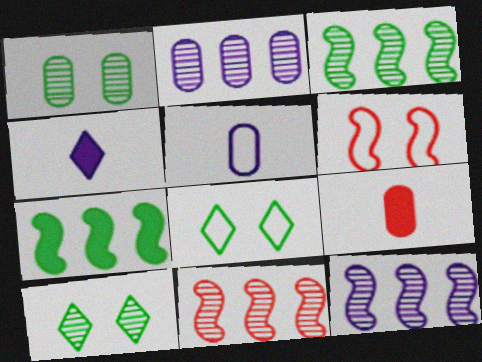[[3, 11, 12], 
[8, 9, 12]]